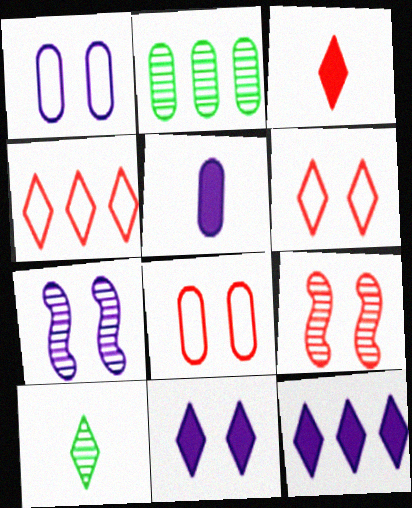[[1, 7, 11], 
[2, 5, 8], 
[4, 10, 11], 
[6, 10, 12]]